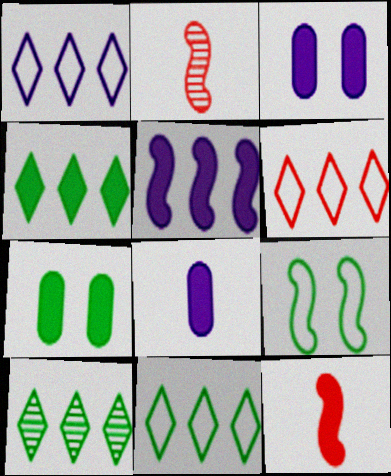[[1, 2, 7], 
[1, 6, 11], 
[2, 3, 11], 
[2, 5, 9], 
[3, 4, 12], 
[4, 10, 11]]